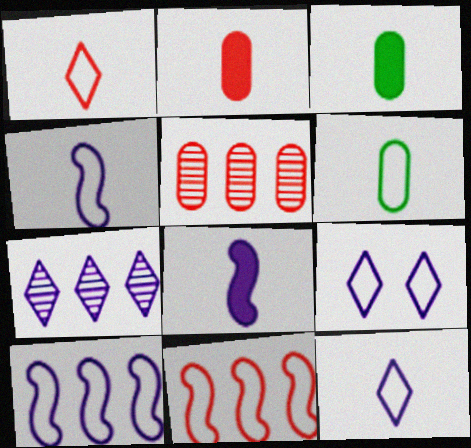[[1, 4, 6], 
[6, 9, 11]]